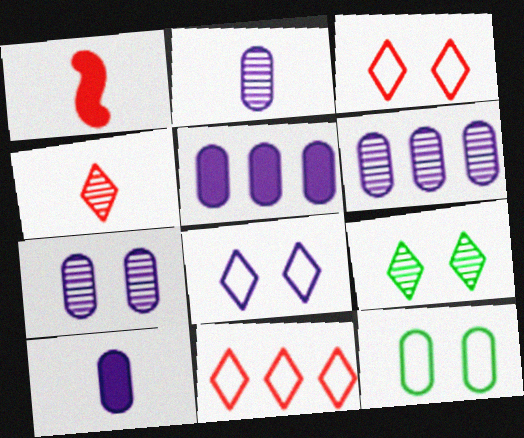[[2, 6, 7]]